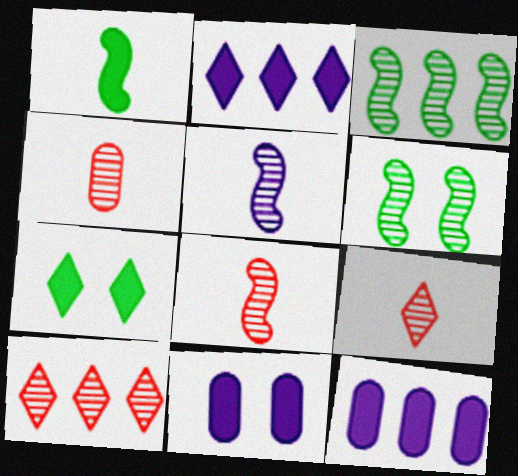[[4, 8, 9]]